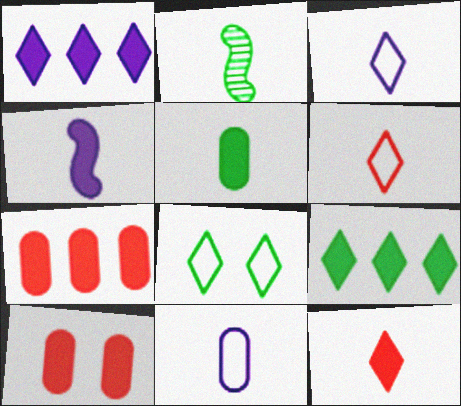[[2, 11, 12], 
[4, 5, 12], 
[4, 9, 10]]